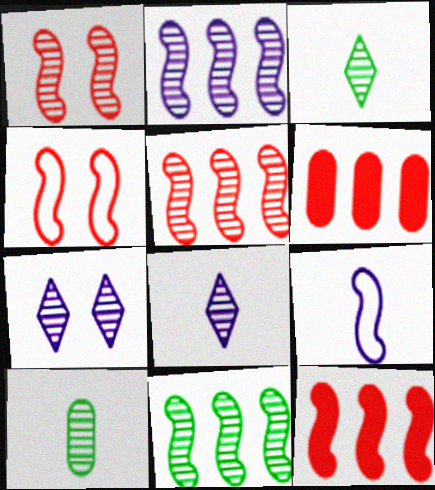[[2, 5, 11], 
[5, 7, 10]]